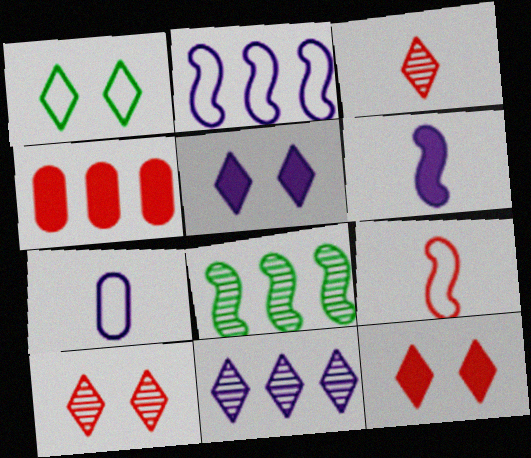[[1, 5, 10], 
[4, 9, 10], 
[7, 8, 12]]